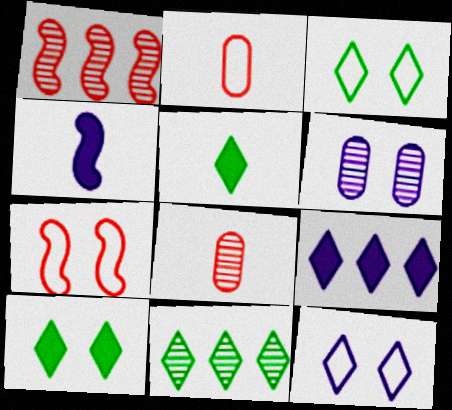[[3, 5, 11], 
[6, 7, 10]]